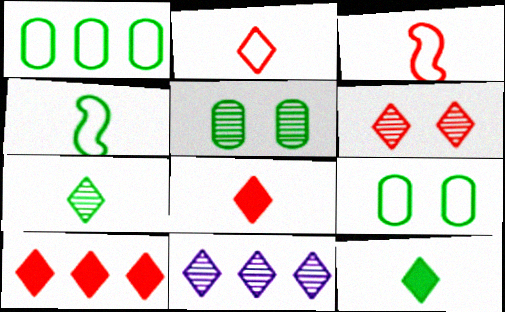[[2, 6, 10], 
[6, 7, 11]]